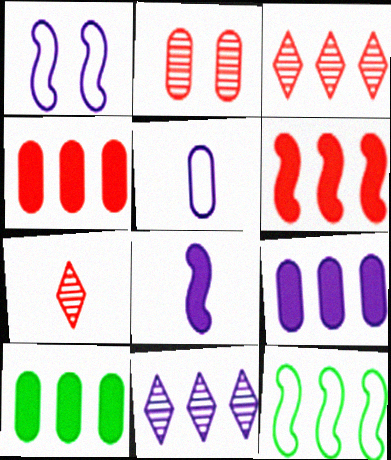[[1, 7, 10], 
[2, 5, 10], 
[3, 9, 12], 
[4, 9, 10], 
[4, 11, 12]]